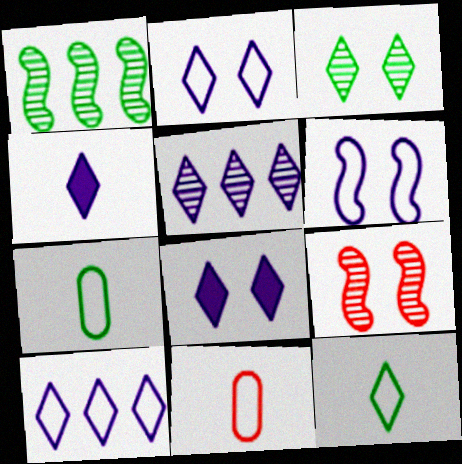[[1, 8, 11], 
[2, 4, 5]]